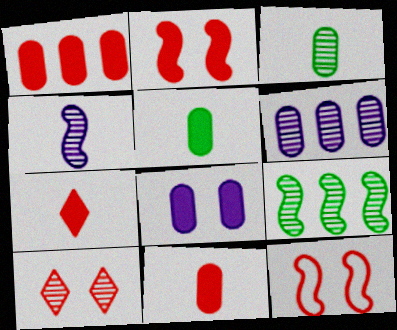[[1, 2, 7], 
[1, 5, 8]]